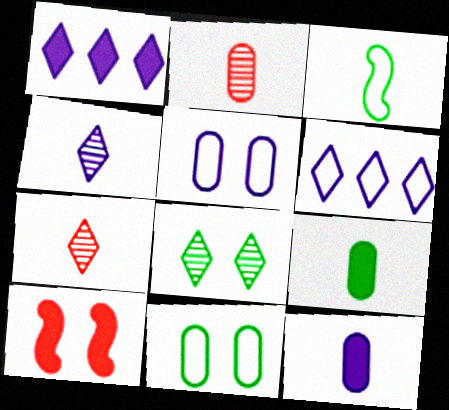[[1, 9, 10], 
[3, 7, 12], 
[5, 8, 10]]